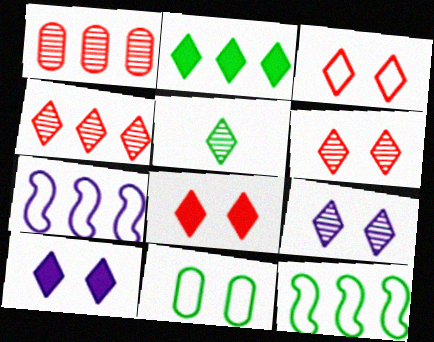[[1, 2, 7], 
[3, 6, 8], 
[4, 5, 9]]